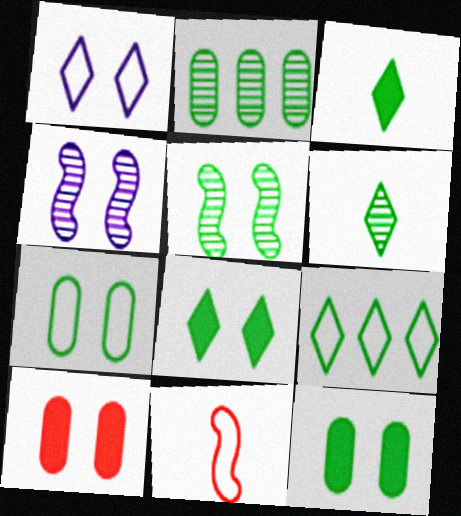[[1, 5, 10], 
[2, 5, 6], 
[5, 7, 8], 
[6, 8, 9]]